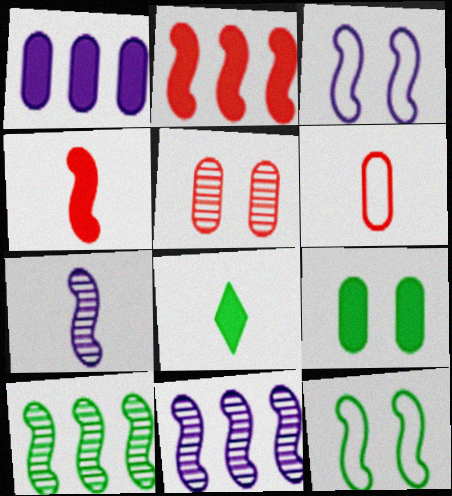[[2, 7, 12], 
[3, 4, 10], 
[4, 11, 12], 
[6, 7, 8]]